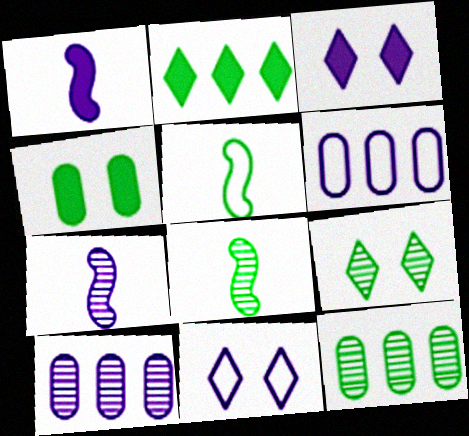[[1, 10, 11], 
[3, 6, 7], 
[8, 9, 12]]